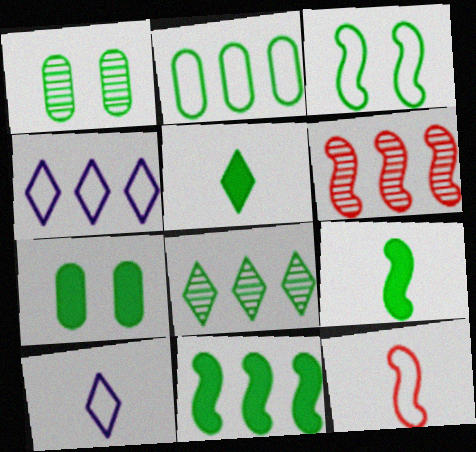[[2, 8, 11], 
[5, 7, 11], 
[6, 7, 10]]